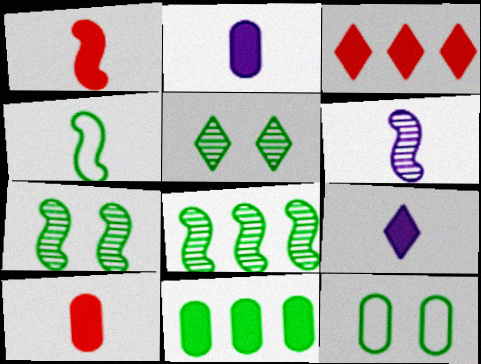[[1, 4, 6], 
[3, 6, 12], 
[4, 5, 11]]